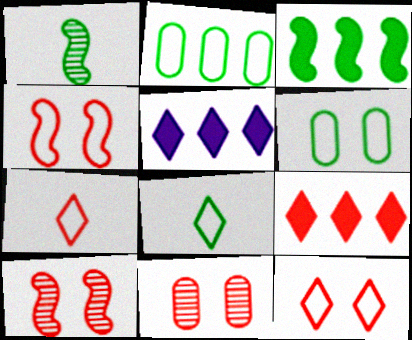[]